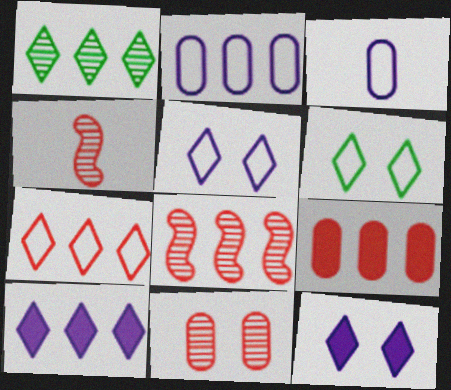[[1, 7, 10], 
[7, 8, 9]]